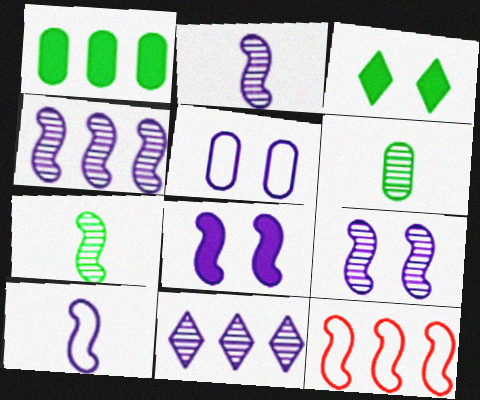[[1, 11, 12], 
[2, 4, 9], 
[4, 8, 10], 
[7, 8, 12]]